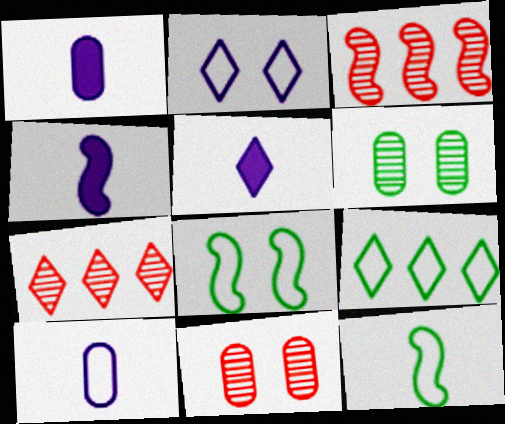[[1, 4, 5], 
[1, 7, 8], 
[3, 4, 8], 
[4, 9, 11]]